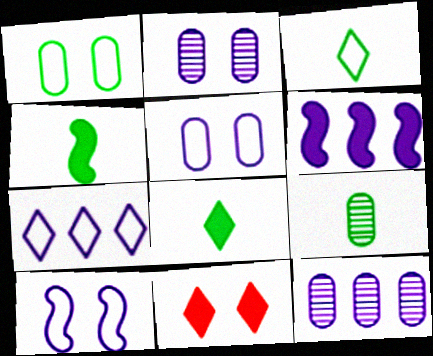[[3, 4, 9], 
[6, 7, 12]]